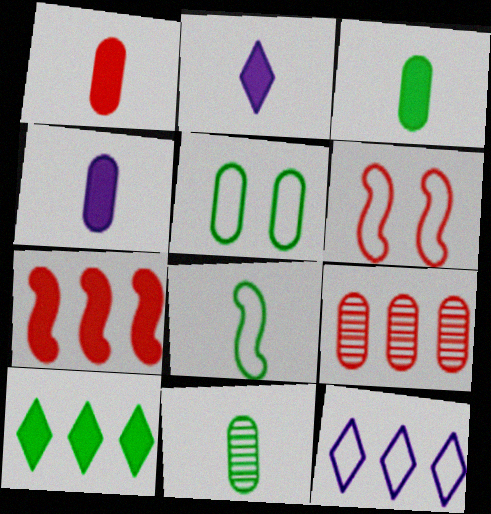[[1, 3, 4], 
[4, 5, 9]]